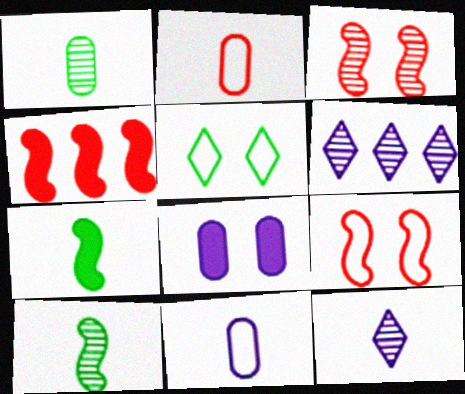[[1, 3, 6], 
[2, 7, 12], 
[3, 5, 8]]